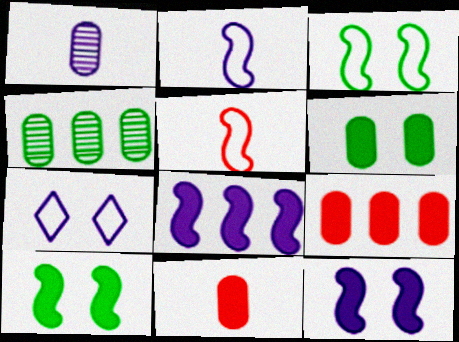[[1, 7, 8]]